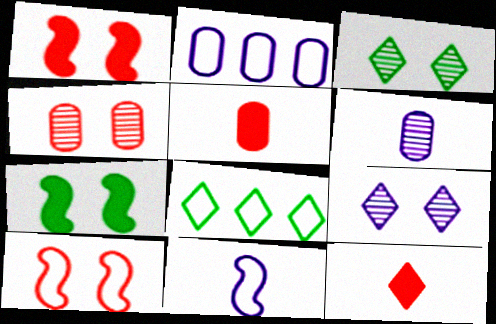[[1, 6, 8], 
[8, 9, 12]]